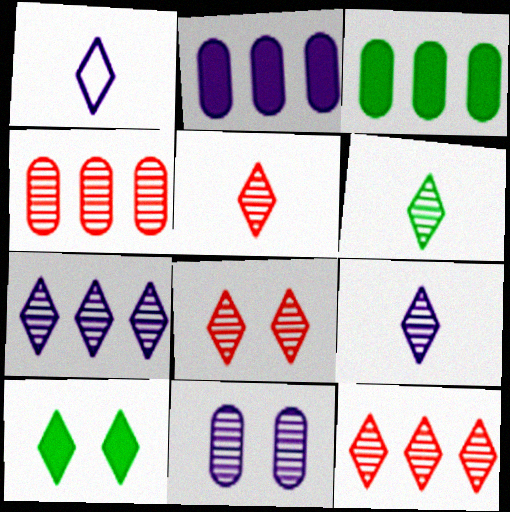[[1, 10, 12], 
[5, 6, 9], 
[5, 8, 12], 
[6, 7, 8]]